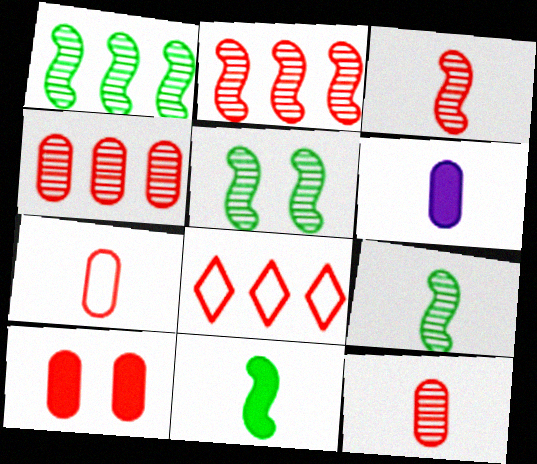[[1, 5, 9], 
[3, 8, 10], 
[4, 7, 10], 
[5, 6, 8]]